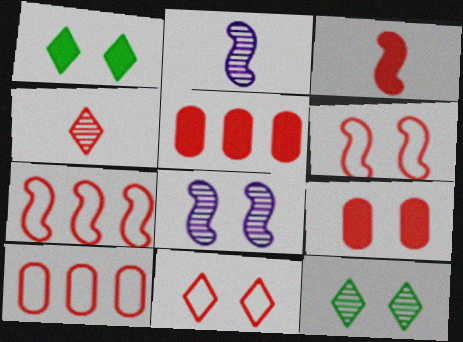[[1, 2, 10], 
[4, 5, 6], 
[4, 7, 9]]